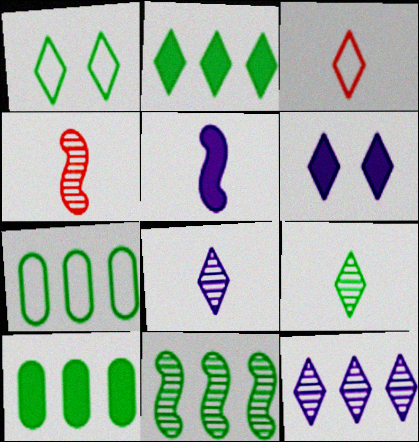[[1, 2, 9], 
[2, 7, 11], 
[4, 6, 7]]